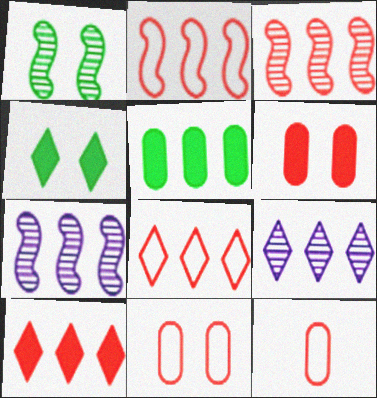[[2, 5, 9], 
[4, 7, 12], 
[5, 7, 8]]